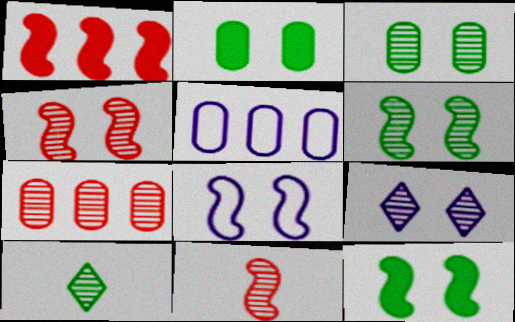[[3, 4, 9], 
[4, 8, 12]]